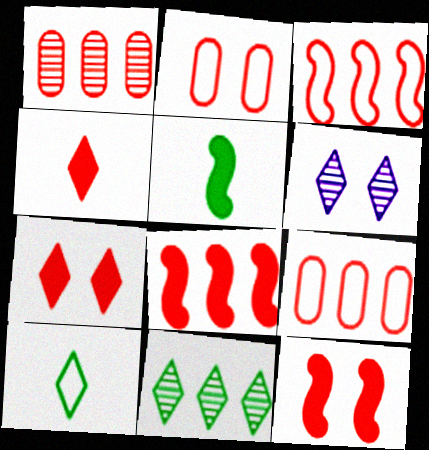[[5, 6, 9]]